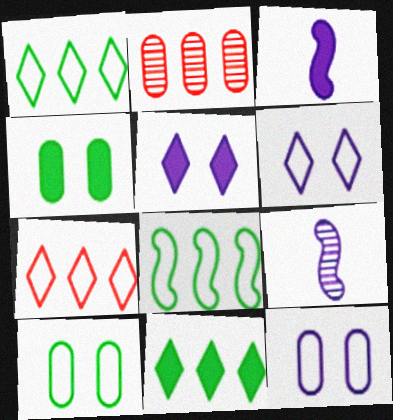[[4, 7, 9]]